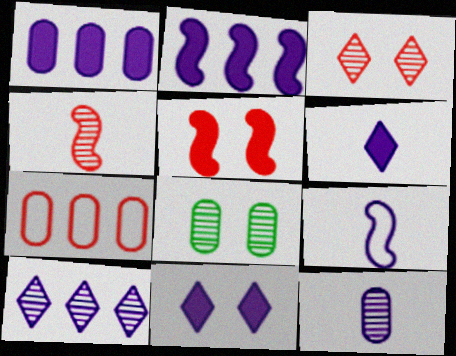[[4, 8, 10], 
[6, 9, 12]]